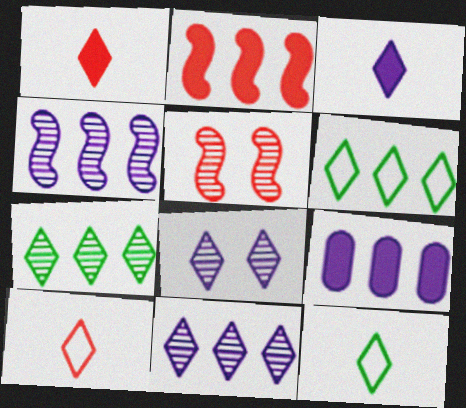[[1, 6, 8], 
[5, 9, 12]]